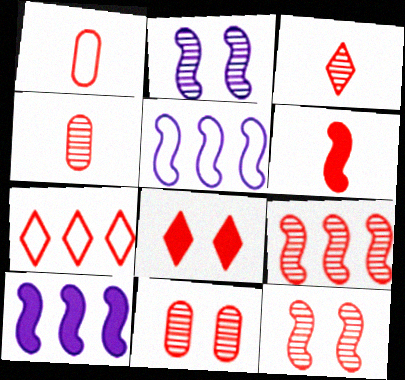[[1, 3, 6], 
[1, 8, 9], 
[3, 7, 8], 
[3, 9, 11], 
[6, 7, 11]]